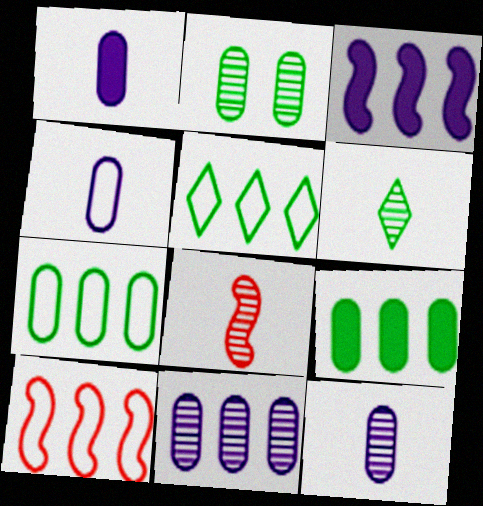[[1, 4, 12], 
[6, 8, 12]]